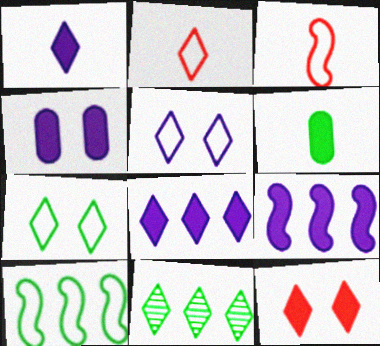[[1, 4, 9], 
[3, 4, 11], 
[6, 9, 12]]